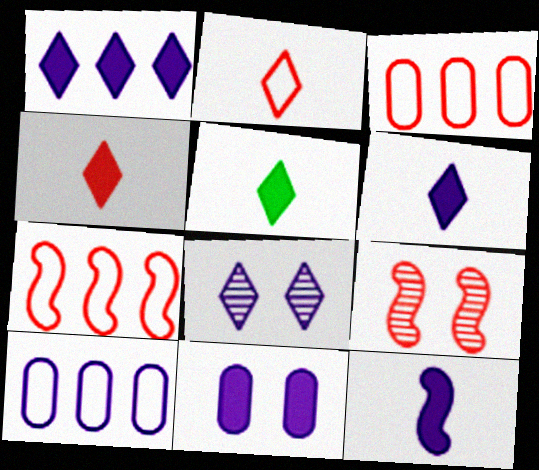[[1, 11, 12], 
[3, 4, 9], 
[4, 5, 6], 
[5, 9, 10], 
[8, 10, 12]]